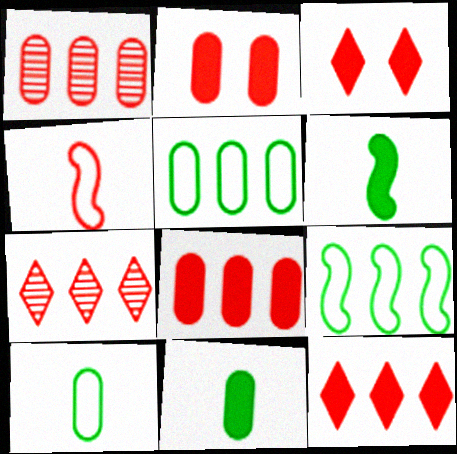[[1, 3, 4], 
[2, 4, 7]]